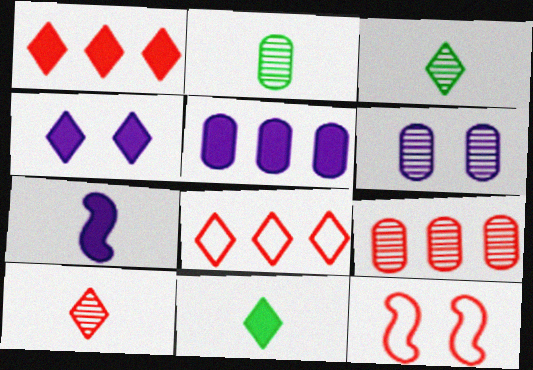[[1, 4, 11], 
[2, 6, 9], 
[3, 4, 8], 
[3, 5, 12], 
[4, 5, 7]]